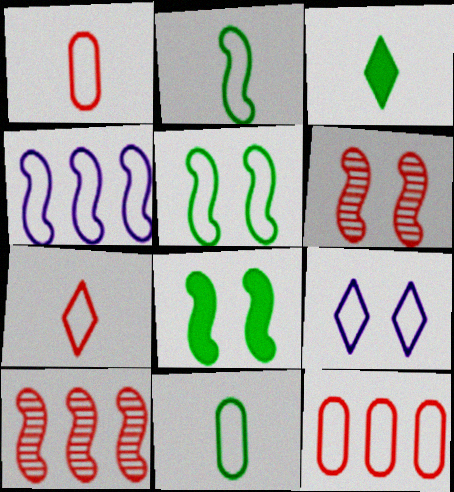[[2, 9, 12]]